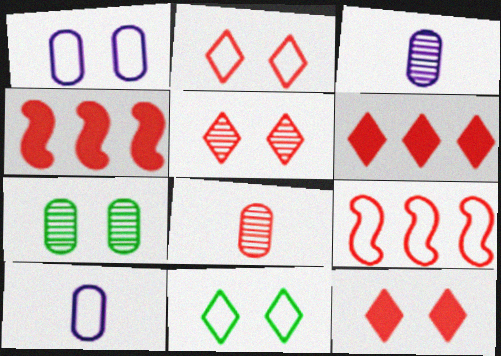[[2, 4, 8], 
[2, 5, 12], 
[3, 4, 11], 
[8, 9, 12], 
[9, 10, 11]]